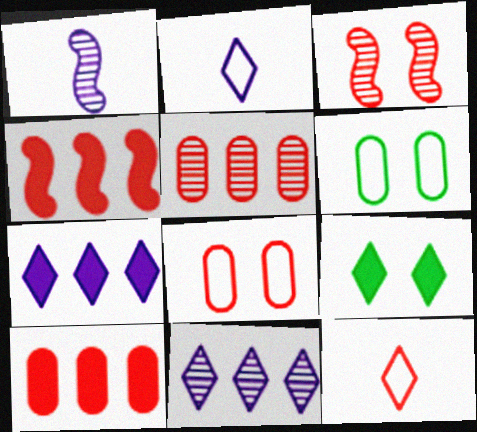[[3, 10, 12], 
[9, 11, 12]]